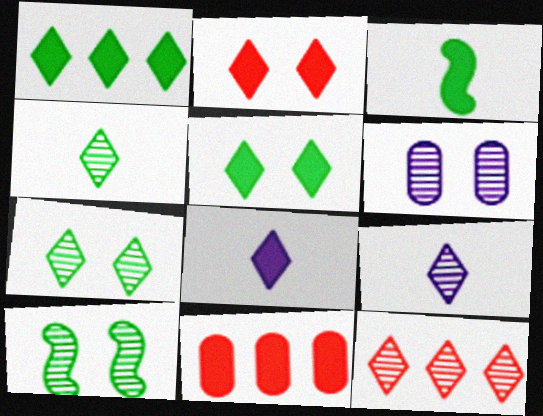[[1, 2, 8], 
[7, 9, 12]]